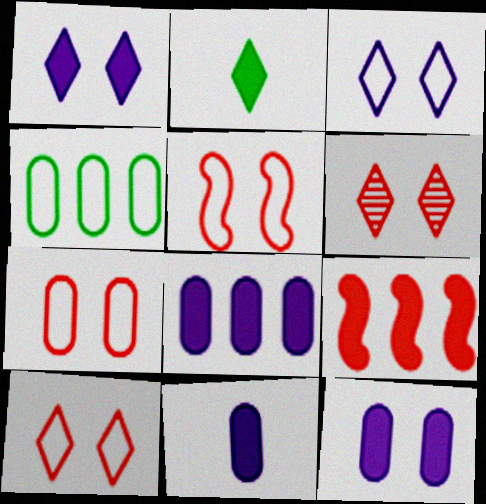[[2, 9, 12], 
[5, 7, 10], 
[8, 11, 12]]